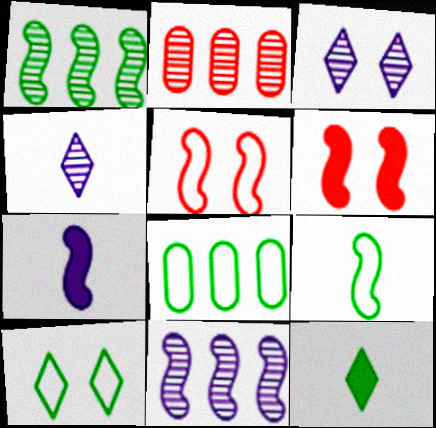[[1, 5, 7], 
[2, 7, 10], 
[4, 6, 8], 
[6, 9, 11], 
[8, 9, 10]]